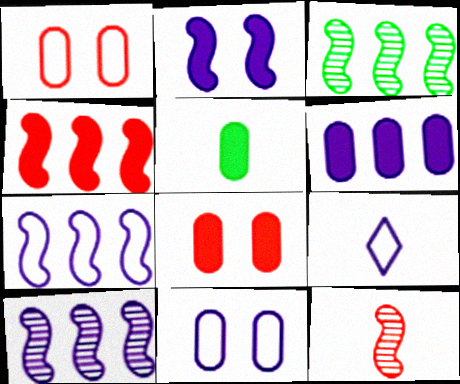[[3, 4, 7], 
[3, 8, 9], 
[5, 6, 8], 
[5, 9, 12], 
[7, 9, 11]]